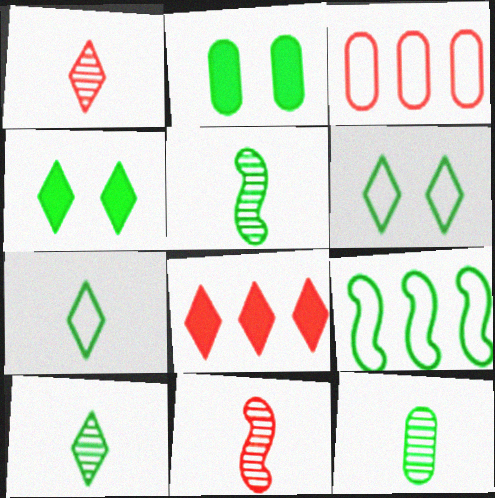[[2, 9, 10], 
[4, 9, 12], 
[5, 10, 12]]